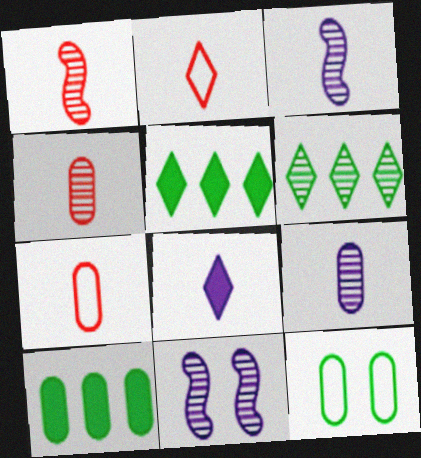[[2, 10, 11], 
[4, 6, 11], 
[5, 7, 11]]